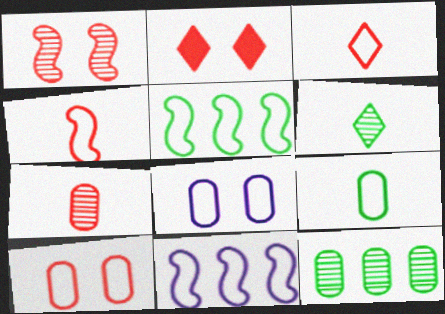[[1, 2, 10], 
[3, 5, 8]]